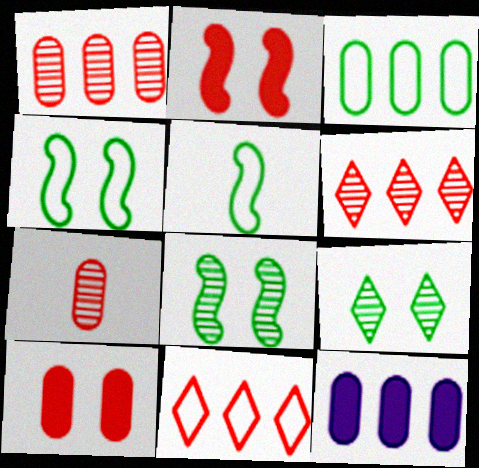[[1, 3, 12], 
[2, 7, 11]]